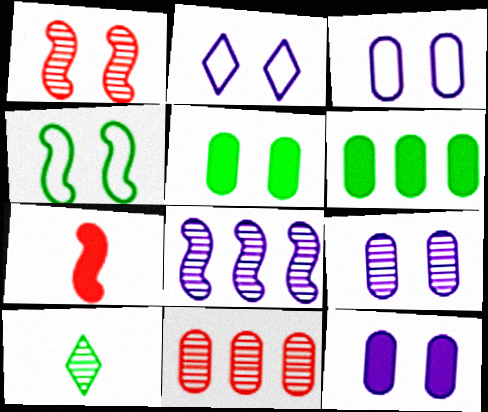[[1, 2, 5], 
[3, 9, 12], 
[4, 6, 10], 
[4, 7, 8]]